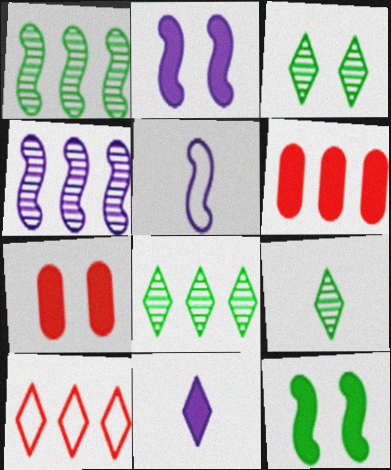[[2, 4, 5], 
[3, 5, 6], 
[3, 8, 9], 
[3, 10, 11], 
[5, 7, 8], 
[6, 11, 12]]